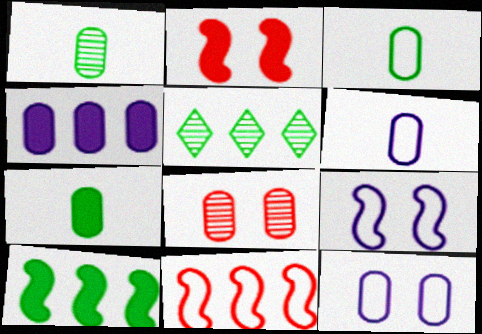[[1, 3, 7], 
[2, 5, 6], 
[3, 4, 8], 
[4, 5, 11]]